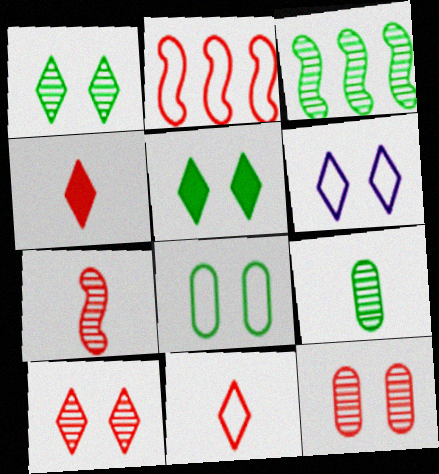[[1, 3, 9], 
[2, 4, 12], 
[5, 6, 10]]